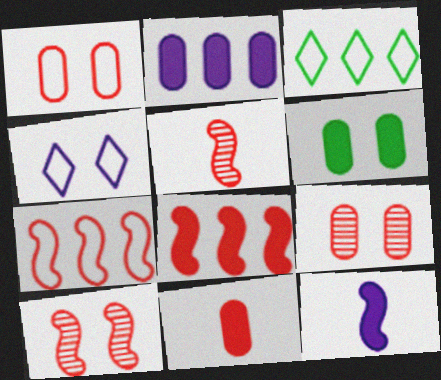[[2, 6, 11], 
[3, 9, 12], 
[4, 6, 10]]